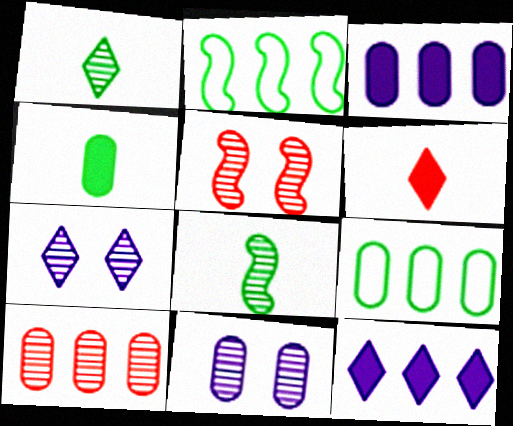[[2, 6, 11], 
[2, 10, 12], 
[3, 9, 10], 
[7, 8, 10]]